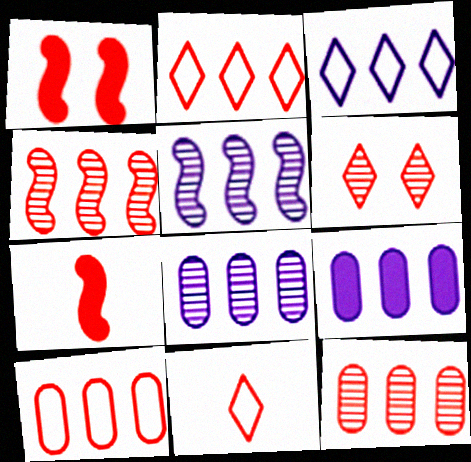[[1, 11, 12], 
[3, 5, 9], 
[6, 7, 10]]